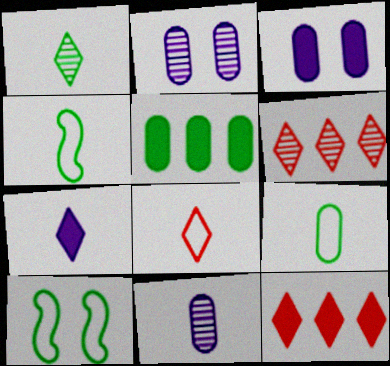[[1, 5, 10], 
[1, 7, 8], 
[2, 4, 12], 
[3, 4, 6], 
[10, 11, 12]]